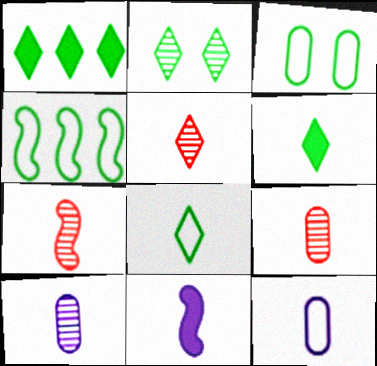[[1, 2, 8], 
[3, 4, 8], 
[5, 7, 9], 
[6, 7, 12], 
[8, 9, 11]]